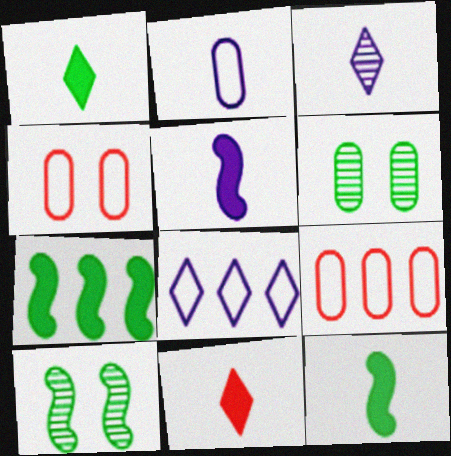[[2, 3, 5], 
[3, 4, 7]]